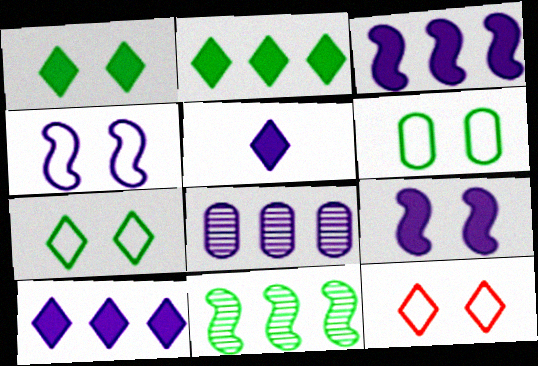[[4, 5, 8], 
[4, 6, 12]]